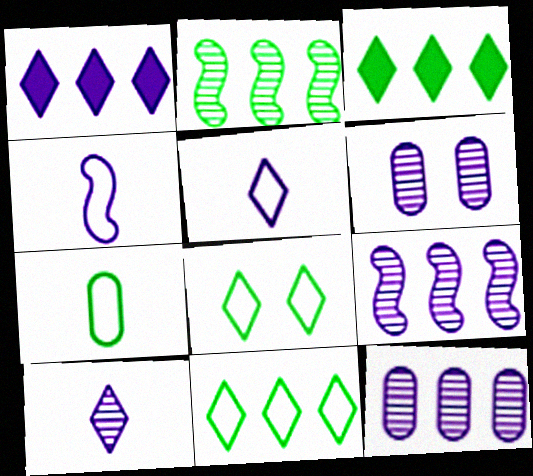[[1, 4, 6], 
[6, 9, 10]]